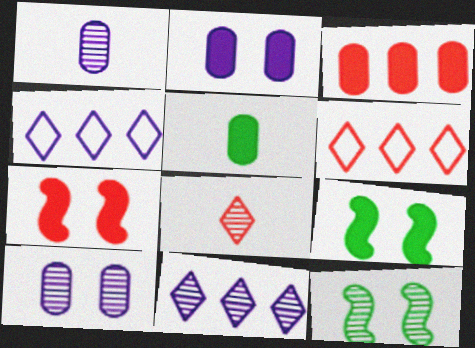[[1, 6, 9], 
[2, 3, 5]]